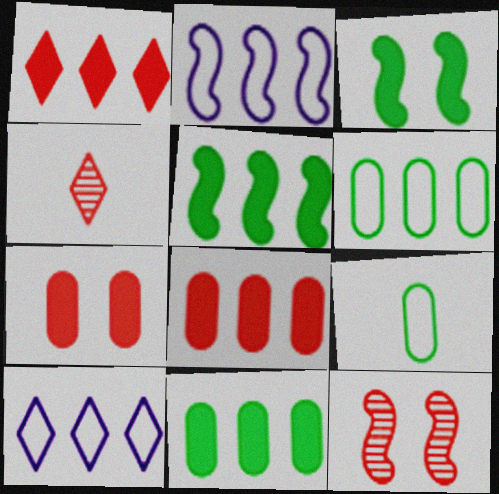[]